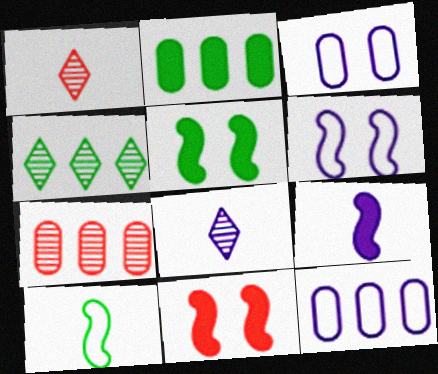[[1, 2, 6], 
[1, 5, 12], 
[2, 7, 12]]